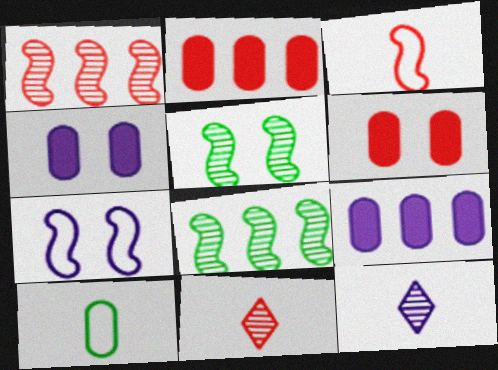[[7, 9, 12]]